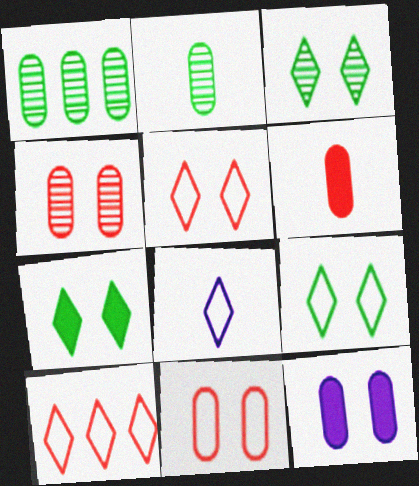[[3, 7, 9], 
[8, 9, 10]]